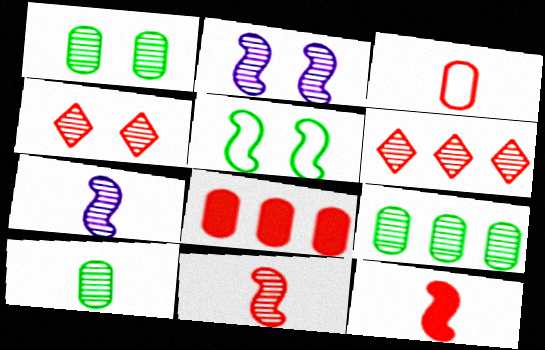[[1, 2, 4], 
[1, 6, 7], 
[1, 9, 10], 
[2, 6, 10], 
[4, 7, 9]]